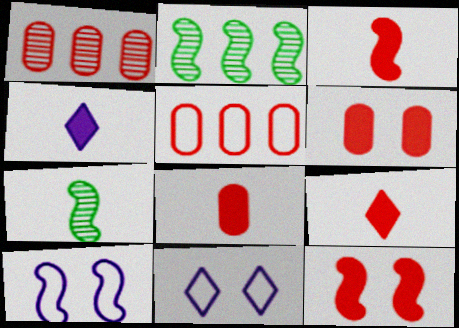[[2, 3, 10], 
[2, 8, 11], 
[3, 8, 9]]